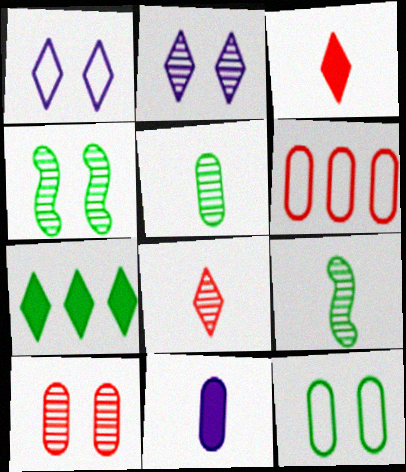[[1, 7, 8], 
[2, 4, 10], 
[7, 9, 12]]